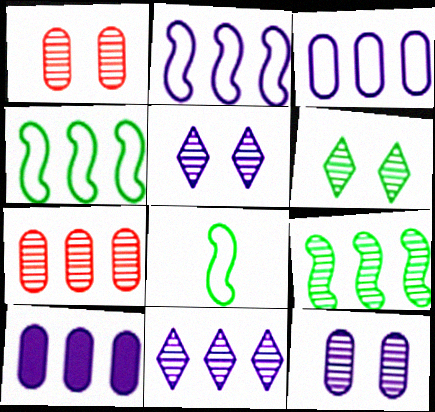[[2, 10, 11], 
[7, 9, 11]]